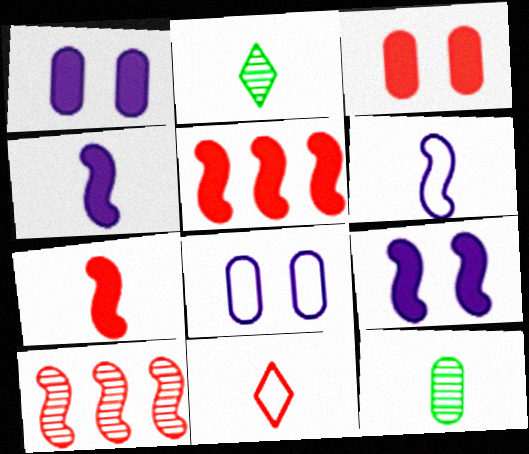[[2, 5, 8], 
[3, 10, 11], 
[4, 11, 12]]